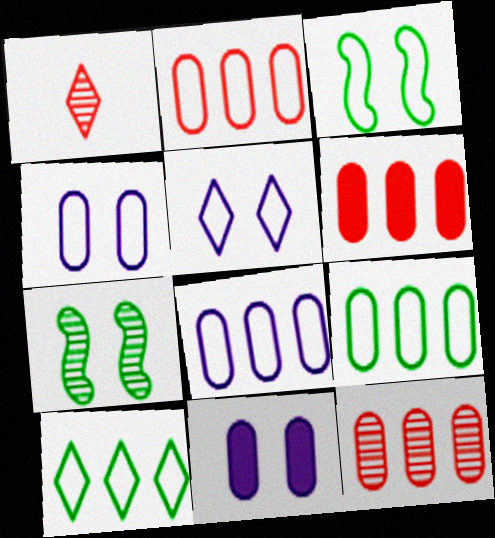[[2, 6, 12], 
[2, 8, 9]]